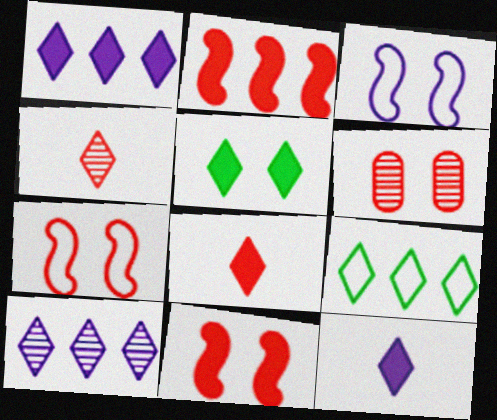[[1, 5, 8], 
[3, 5, 6]]